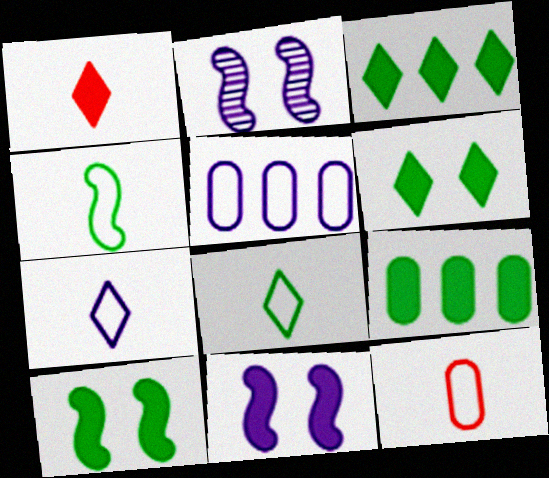[[1, 9, 11], 
[2, 3, 12], 
[4, 7, 12]]